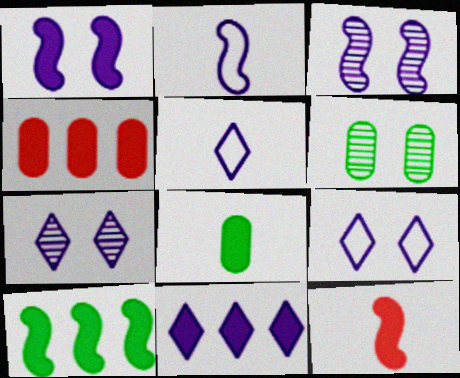[[1, 10, 12], 
[4, 10, 11], 
[5, 7, 11]]